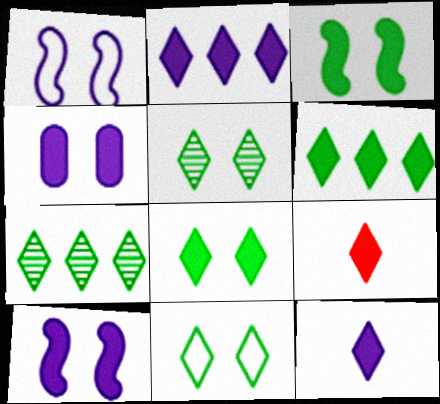[[2, 8, 9], 
[5, 8, 11]]